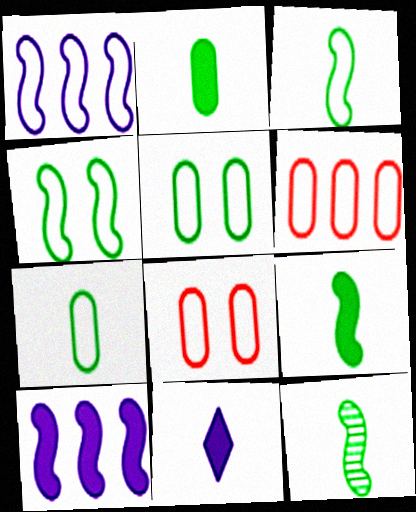[[3, 9, 12]]